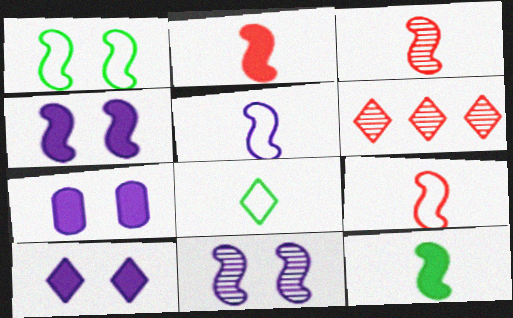[[2, 3, 9], 
[3, 5, 12], 
[4, 7, 10], 
[6, 8, 10]]